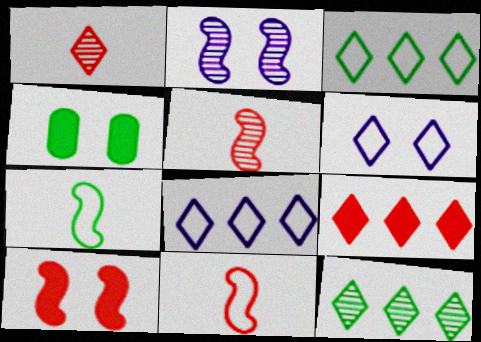[[4, 5, 8], 
[4, 7, 12], 
[8, 9, 12]]